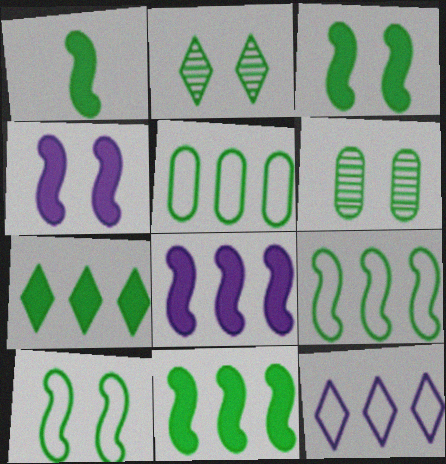[[1, 2, 5], 
[1, 3, 11]]